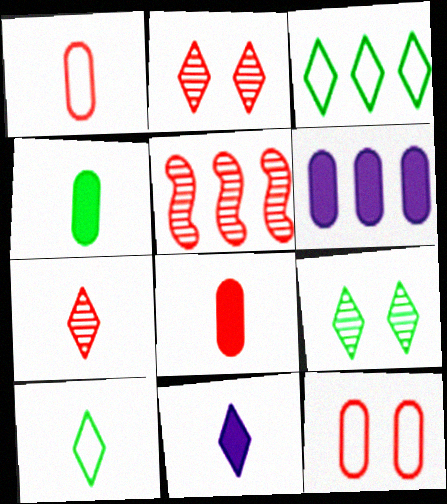[[2, 3, 11], 
[3, 5, 6], 
[7, 10, 11]]